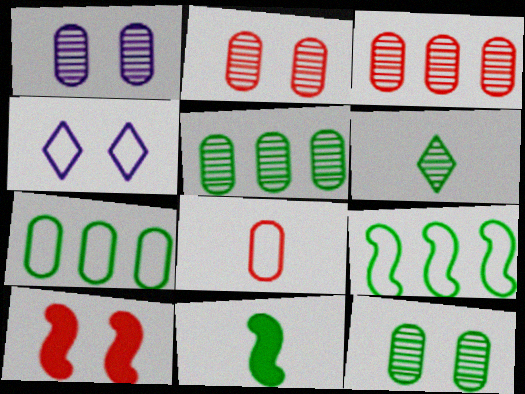[[1, 2, 12], 
[3, 4, 11], 
[4, 8, 9], 
[4, 10, 12]]